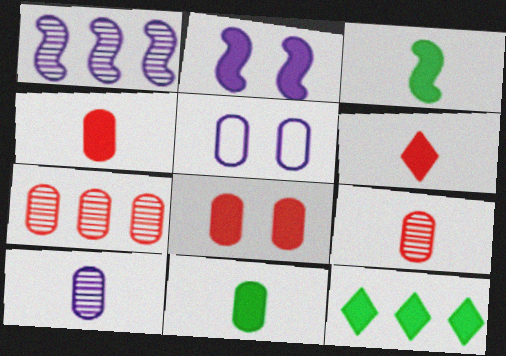[[2, 4, 12], 
[5, 7, 11]]